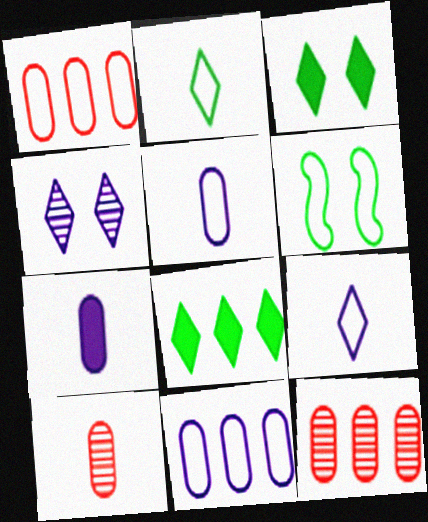[[1, 6, 9]]